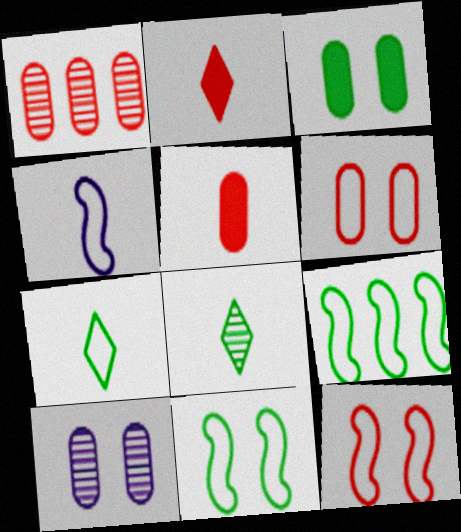[[1, 2, 12], 
[1, 5, 6], 
[2, 9, 10], 
[3, 6, 10], 
[3, 8, 9], 
[4, 5, 8], 
[4, 9, 12]]